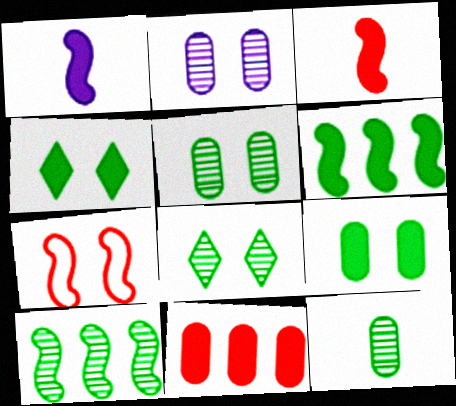[[1, 4, 11], 
[1, 7, 10], 
[2, 4, 7], 
[8, 10, 12]]